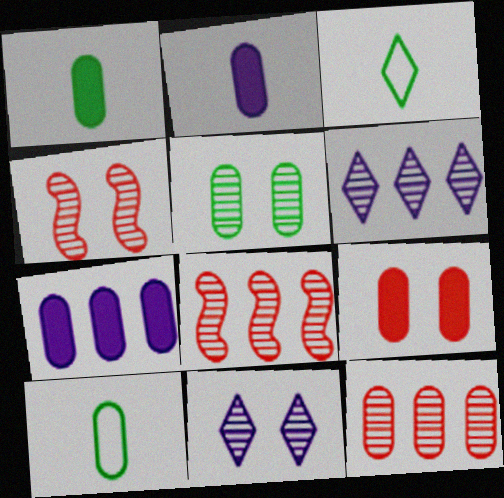[[1, 7, 9], 
[3, 4, 7], 
[4, 5, 11]]